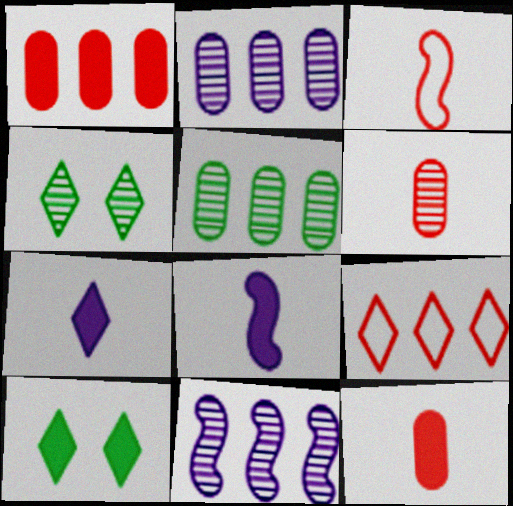[[1, 8, 10], 
[2, 3, 10], 
[4, 6, 11], 
[4, 7, 9]]